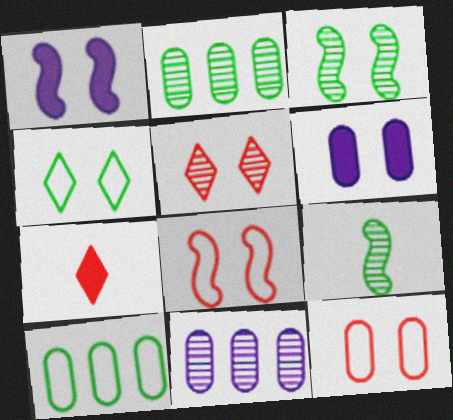[[1, 3, 8], 
[5, 9, 11]]